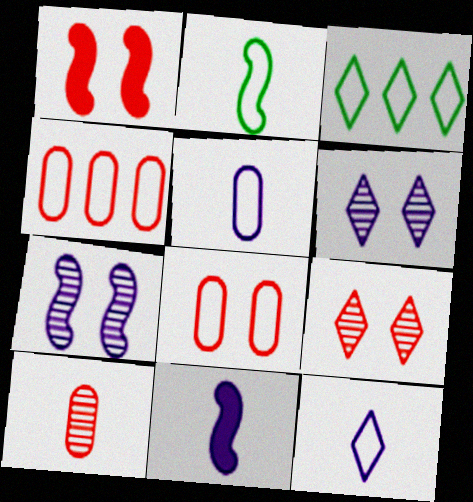[[1, 8, 9]]